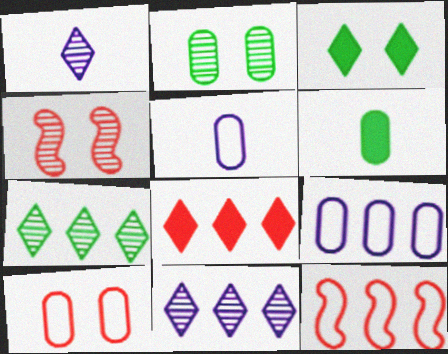[]